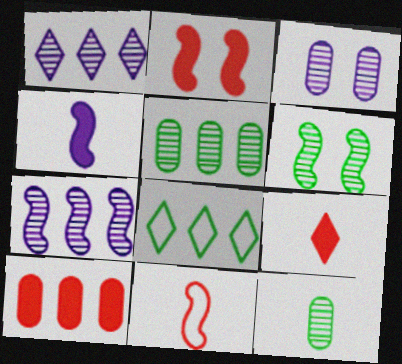[[2, 9, 10], 
[7, 8, 10]]